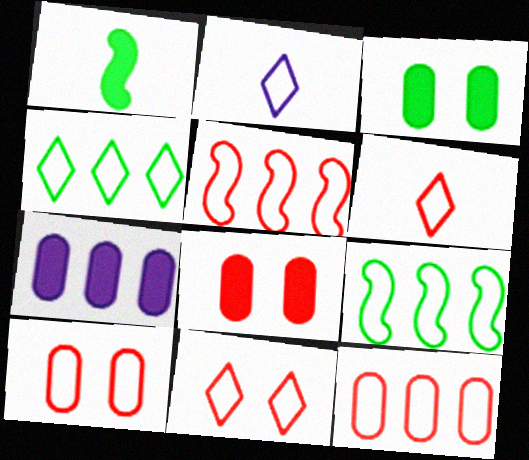[[2, 4, 11], 
[2, 9, 10], 
[5, 6, 10]]